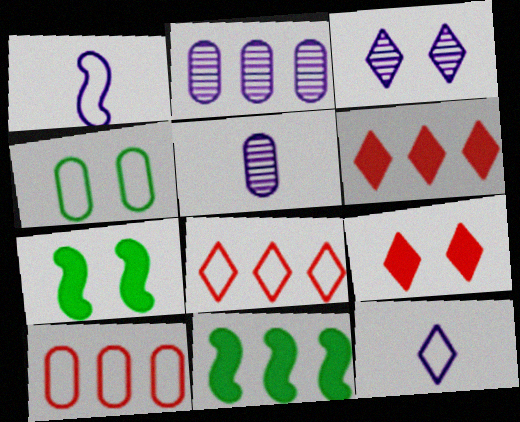[[1, 4, 8], 
[2, 8, 11], 
[5, 7, 8]]